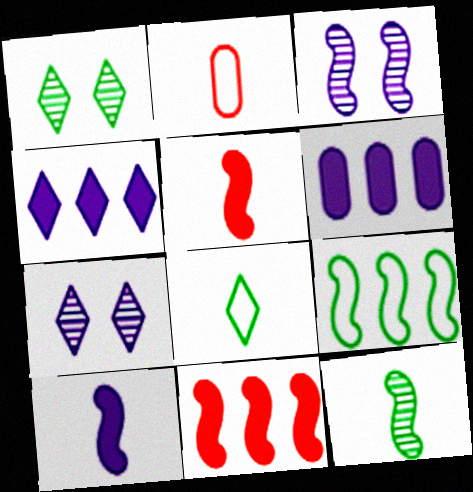[[3, 5, 9]]